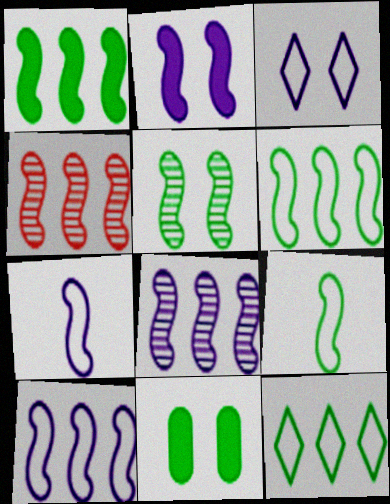[[1, 4, 10], 
[1, 5, 9], 
[2, 4, 9], 
[2, 7, 8]]